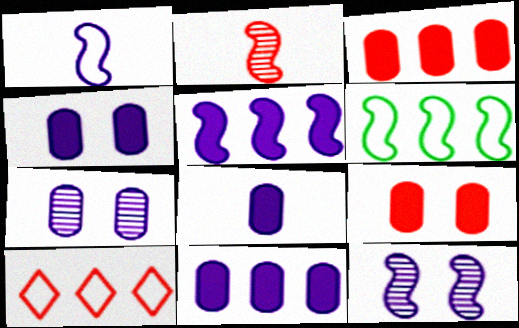[[1, 5, 12], 
[2, 9, 10], 
[4, 8, 11]]